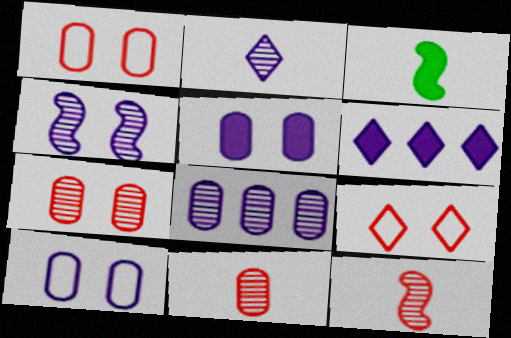[[2, 4, 8], 
[3, 8, 9]]